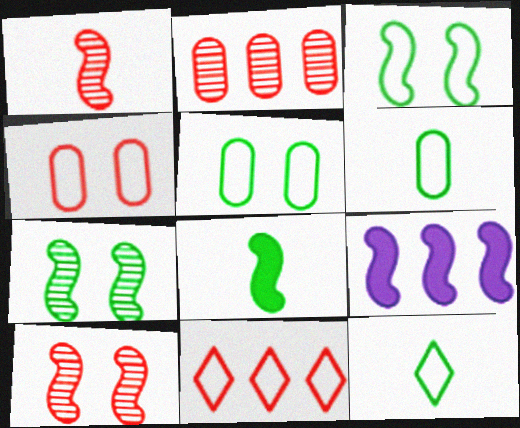[[1, 3, 9]]